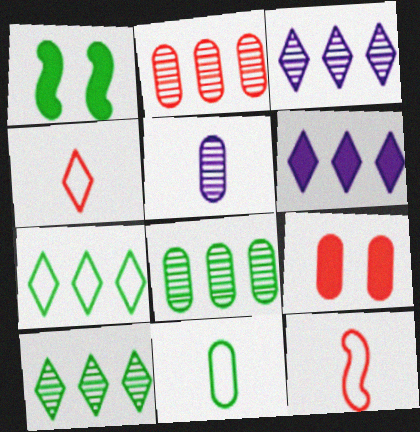[[1, 10, 11]]